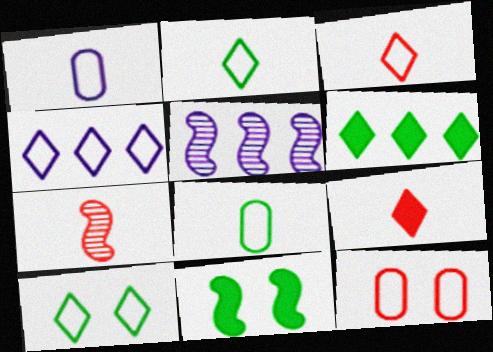[[3, 4, 10]]